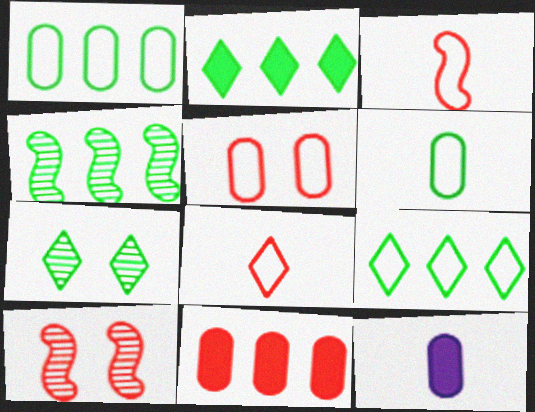[[1, 2, 4], 
[8, 10, 11], 
[9, 10, 12]]